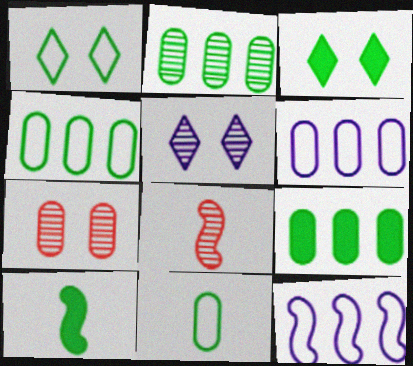[[1, 2, 10], 
[2, 4, 9], 
[2, 5, 8], 
[3, 6, 8], 
[3, 9, 10]]